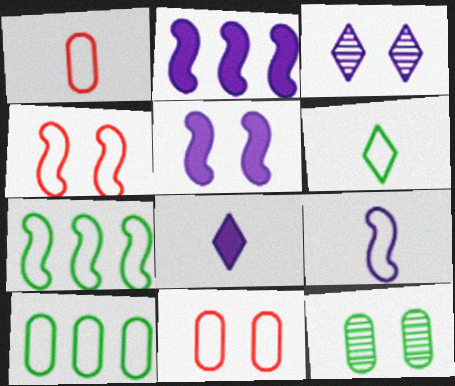[[1, 6, 9], 
[4, 7, 9]]